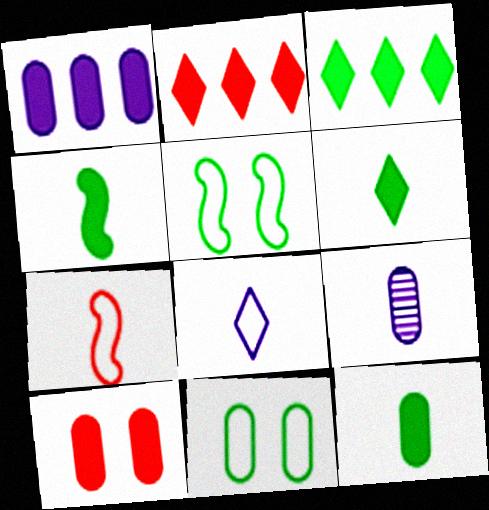[[1, 10, 12], 
[2, 5, 9], 
[4, 6, 12], 
[6, 7, 9]]